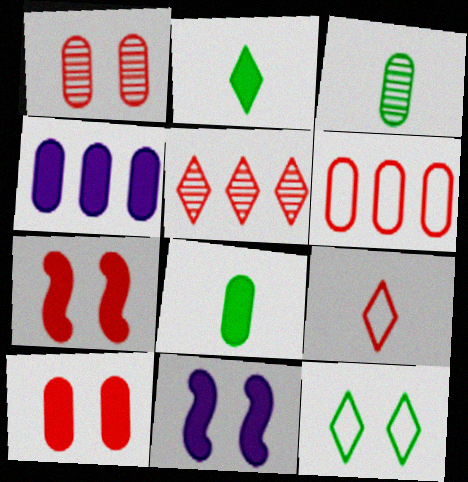[[1, 11, 12], 
[2, 4, 7], 
[4, 8, 10]]